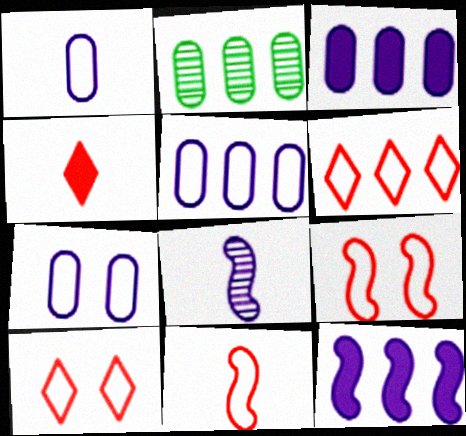[[1, 5, 7], 
[2, 6, 12]]